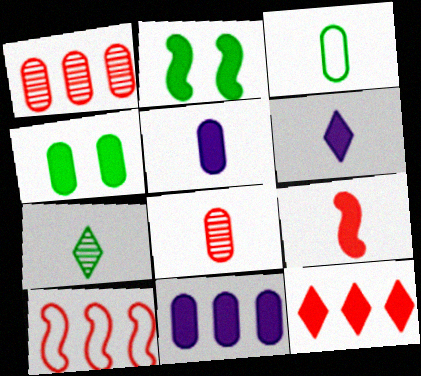[[1, 10, 12], 
[2, 5, 12], 
[3, 5, 8]]